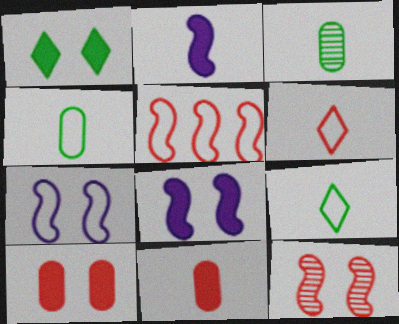[[1, 8, 10], 
[2, 3, 6]]